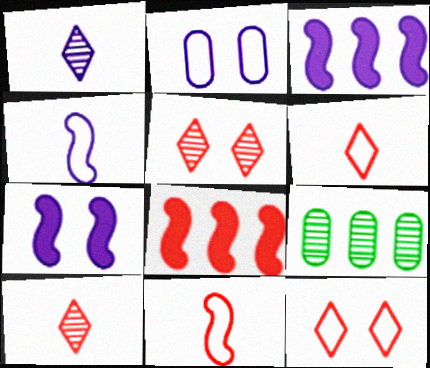[[1, 2, 3], 
[6, 7, 9]]